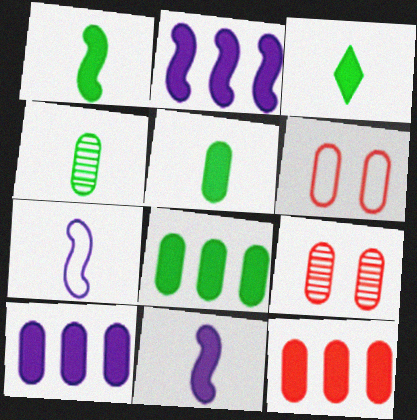[[1, 3, 5], 
[4, 6, 10], 
[8, 10, 12]]